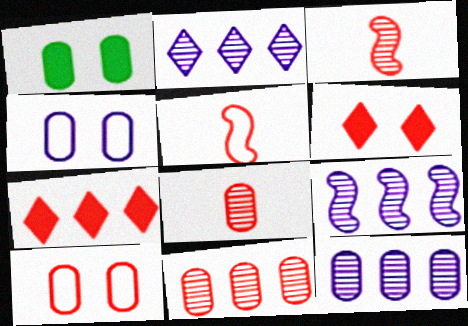[[1, 2, 5], 
[2, 9, 12], 
[3, 7, 10], 
[5, 6, 11]]